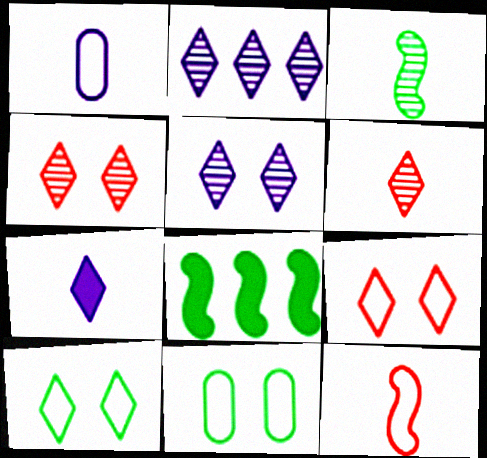[[1, 4, 8]]